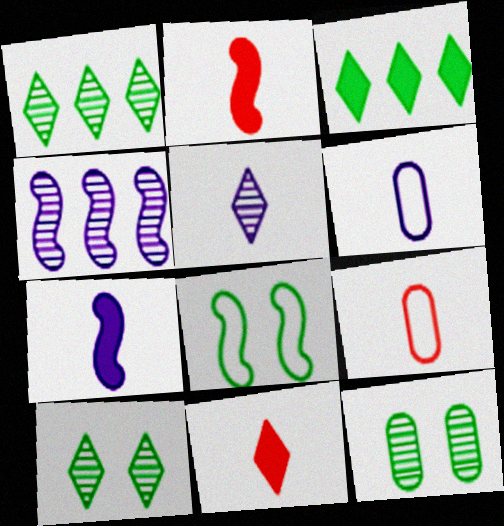[[2, 4, 8], 
[5, 6, 7]]